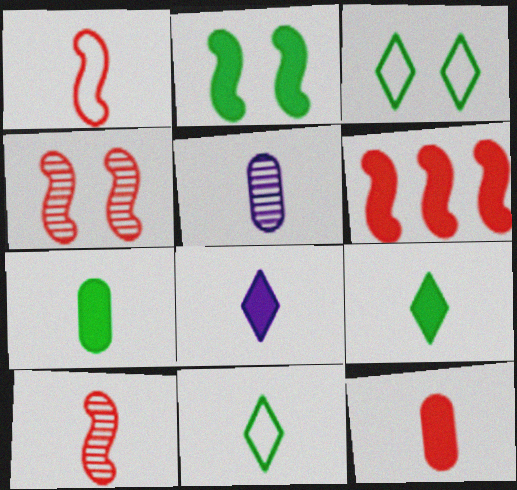[[1, 4, 6], 
[1, 5, 9], 
[3, 5, 6]]